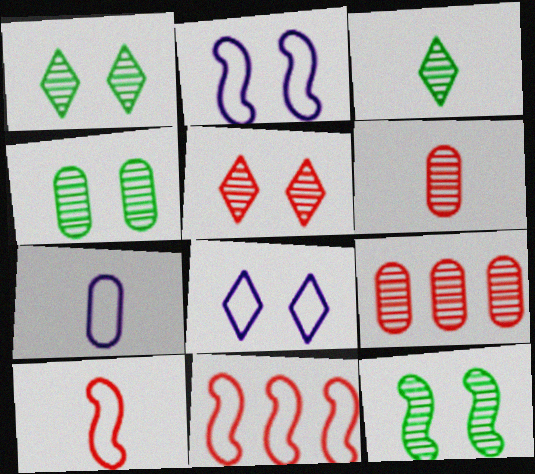[[1, 4, 12]]